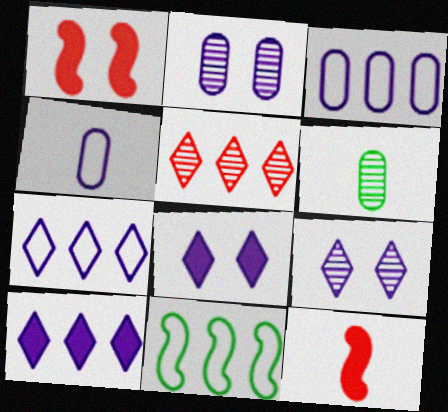[[1, 6, 7]]